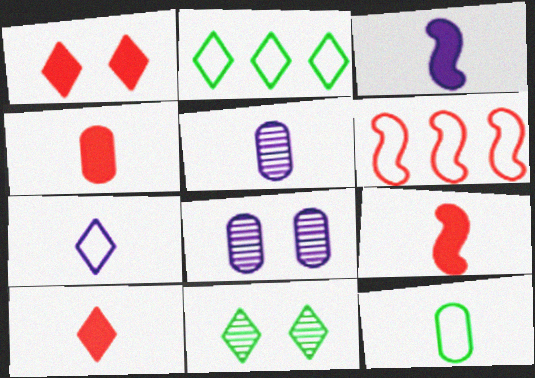[[2, 8, 9], 
[3, 5, 7], 
[4, 5, 12], 
[4, 9, 10]]